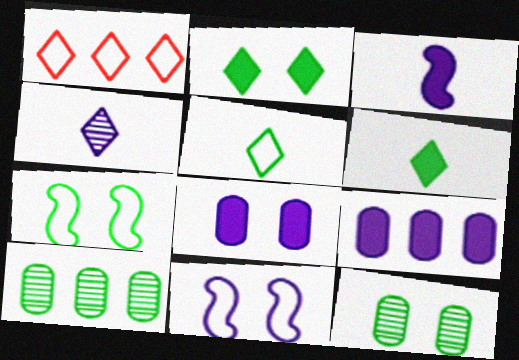[[1, 2, 4], 
[1, 3, 12], 
[2, 7, 12], 
[4, 9, 11], 
[6, 7, 10]]